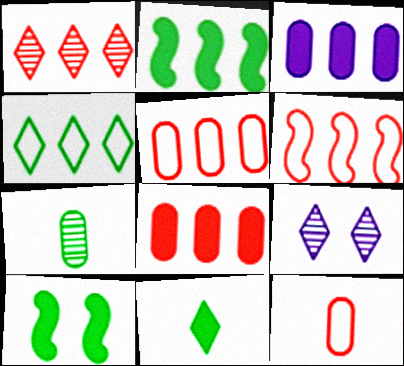[[1, 6, 8], 
[2, 9, 12], 
[4, 7, 10]]